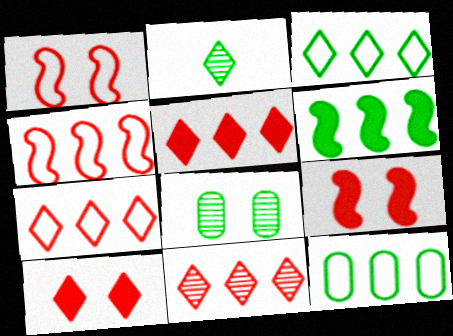[[5, 7, 11]]